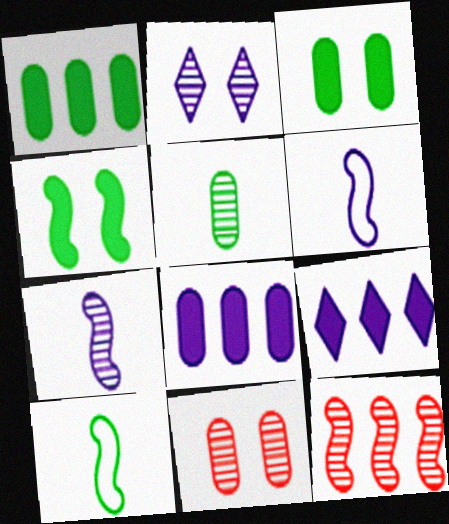[[2, 5, 12], 
[2, 6, 8], 
[4, 6, 12], 
[9, 10, 11]]